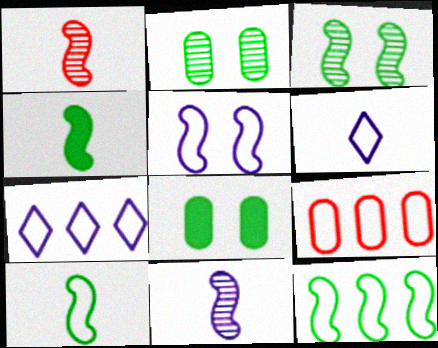[[1, 7, 8], 
[3, 4, 12], 
[7, 9, 12]]